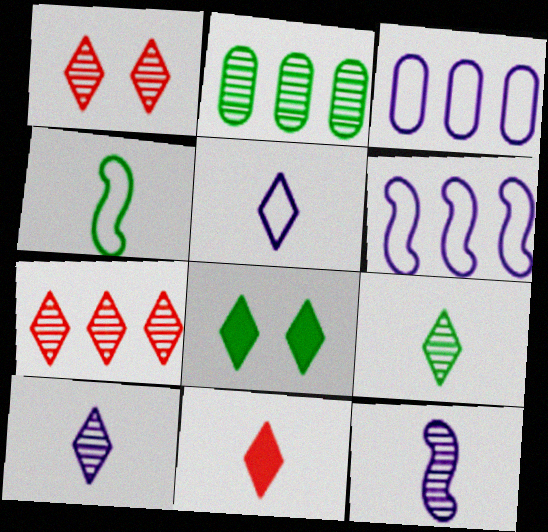[[1, 2, 12], 
[2, 4, 8], 
[5, 7, 8], 
[5, 9, 11]]